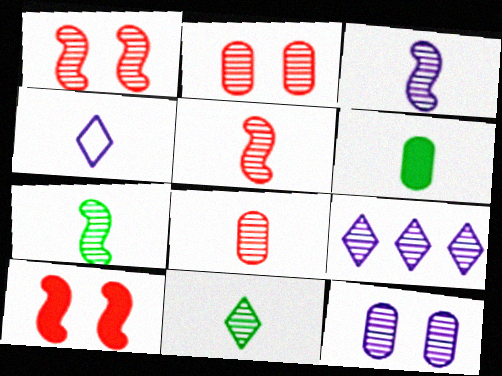[[2, 7, 9], 
[3, 5, 7], 
[3, 8, 11], 
[3, 9, 12], 
[4, 5, 6]]